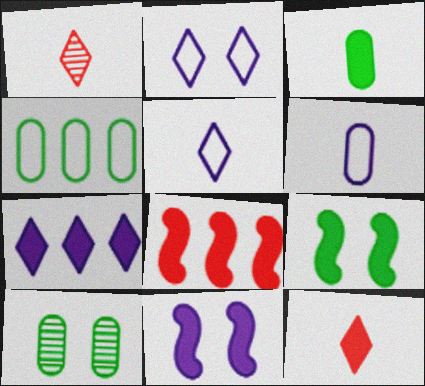[[1, 4, 11], 
[3, 4, 10], 
[5, 8, 10]]